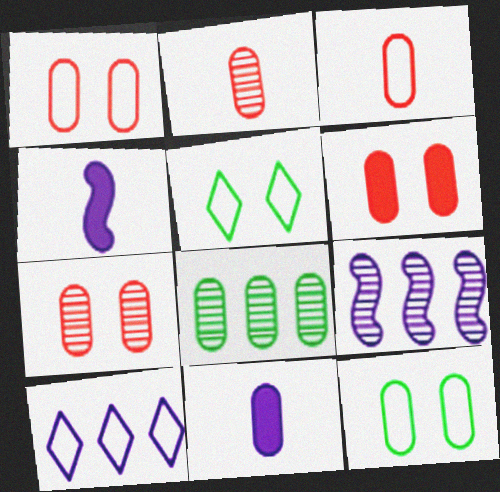[[1, 6, 7], 
[1, 8, 11]]